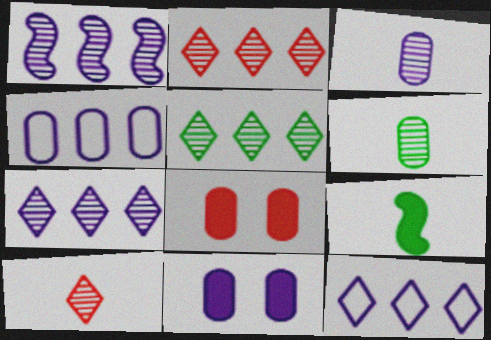[[2, 5, 7], 
[3, 4, 11], 
[4, 6, 8]]